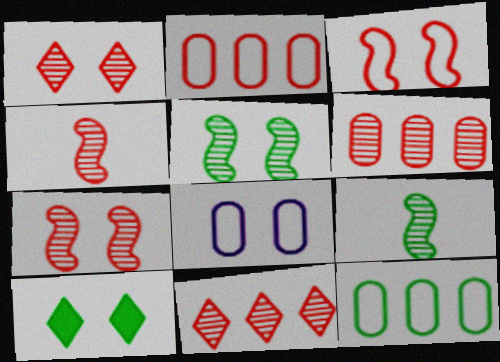[[1, 4, 6], 
[7, 8, 10], 
[9, 10, 12]]